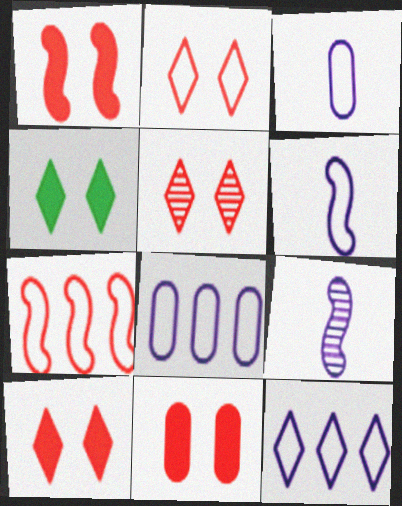[[1, 10, 11], 
[2, 5, 10]]